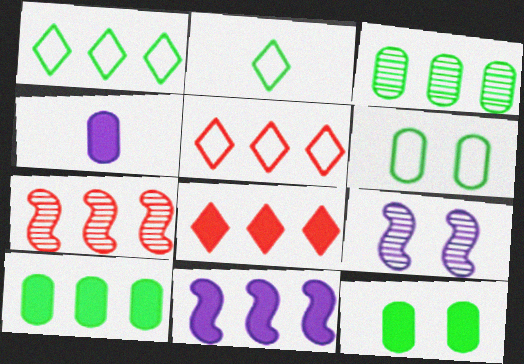[[3, 5, 11], 
[8, 10, 11]]